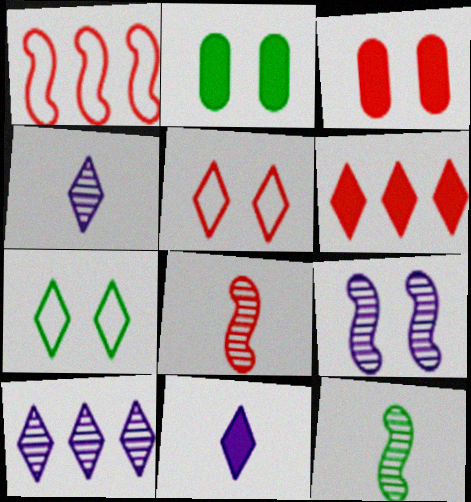[[1, 2, 4], 
[2, 5, 9], 
[3, 7, 9], 
[4, 6, 7]]